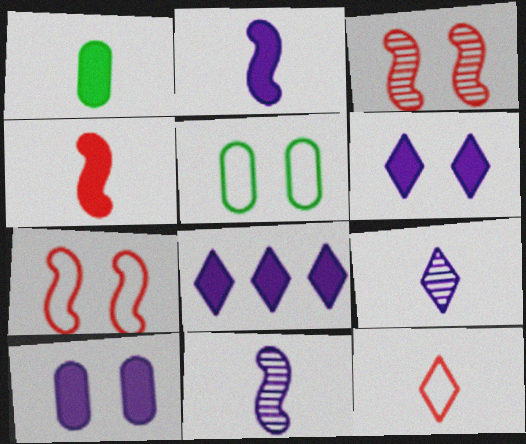[[1, 11, 12], 
[2, 8, 10], 
[3, 5, 6]]